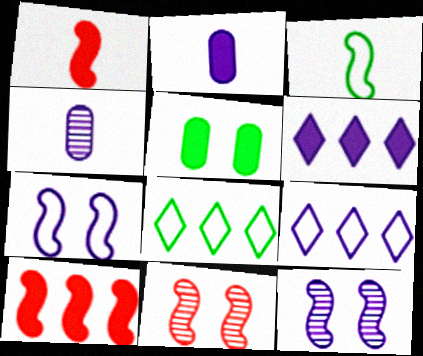[[1, 5, 6], 
[2, 8, 11], 
[2, 9, 12], 
[3, 10, 12], 
[4, 6, 7]]